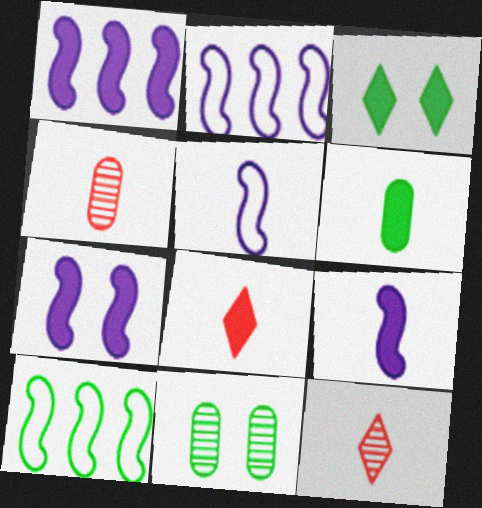[[1, 7, 9], 
[2, 3, 4], 
[2, 8, 11], 
[5, 6, 12], 
[6, 8, 9]]